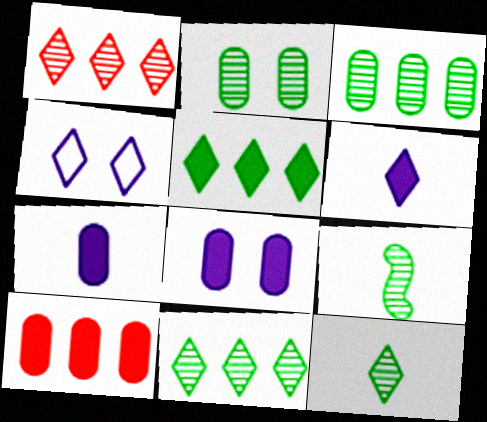[[2, 9, 11], 
[4, 9, 10]]